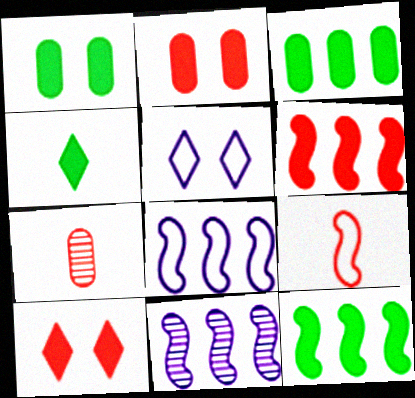[[1, 4, 12], 
[5, 7, 12]]